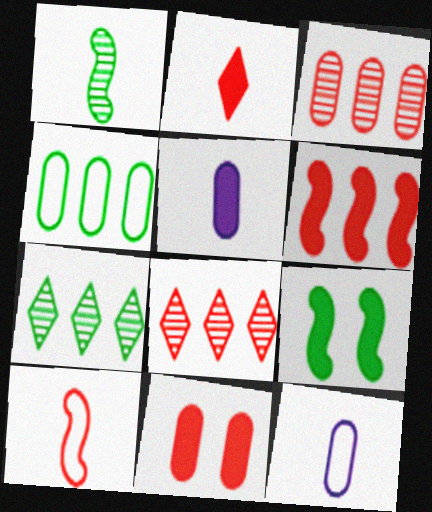[[1, 2, 12], 
[2, 6, 11], 
[8, 9, 12], 
[8, 10, 11]]